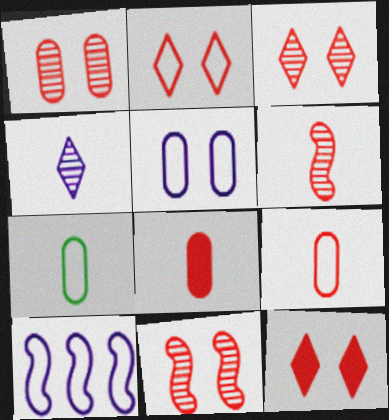[[1, 3, 11], 
[2, 3, 12], 
[2, 7, 10]]